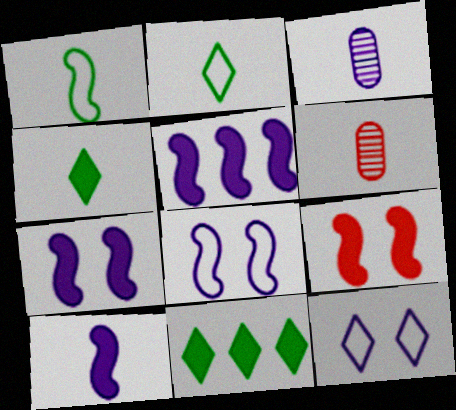[[2, 6, 10], 
[3, 5, 12], 
[5, 7, 10], 
[6, 8, 11]]